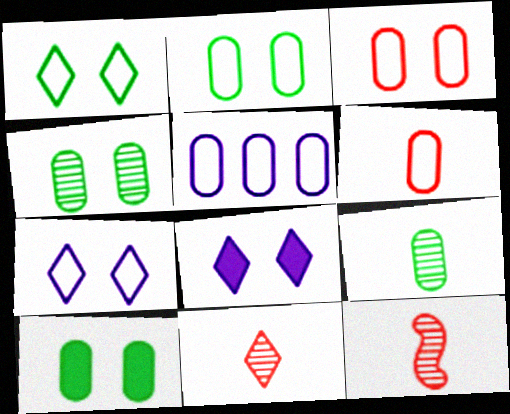[[2, 4, 10], 
[2, 5, 6]]